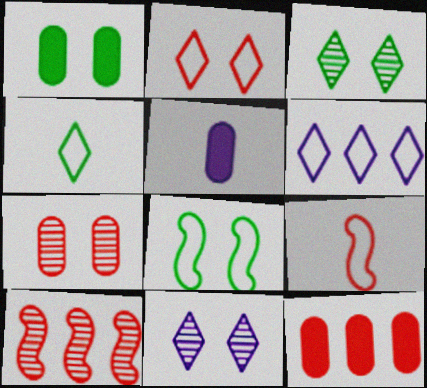[[1, 3, 8], 
[1, 5, 12], 
[2, 4, 6]]